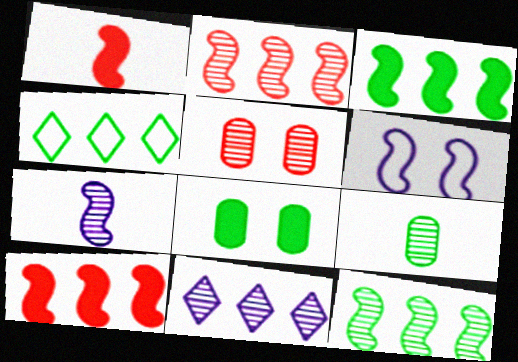[[1, 6, 12]]